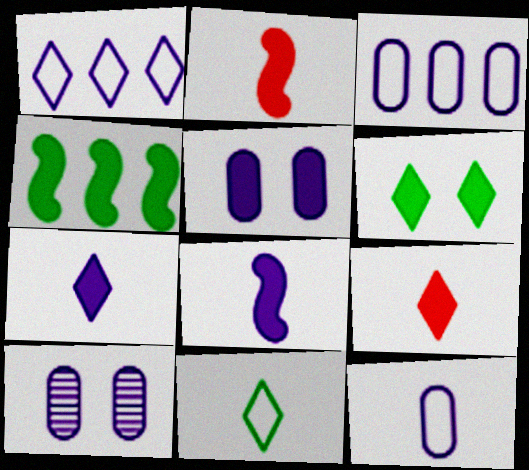[[1, 8, 10], 
[4, 5, 9]]